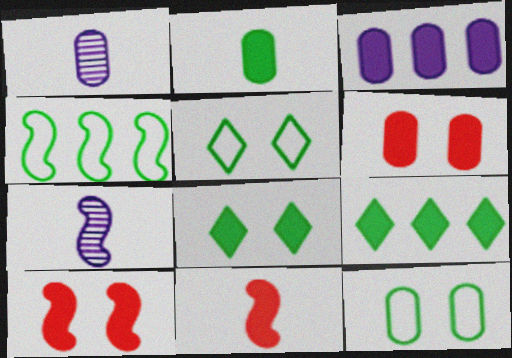[[2, 3, 6], 
[3, 8, 11], 
[4, 7, 10]]